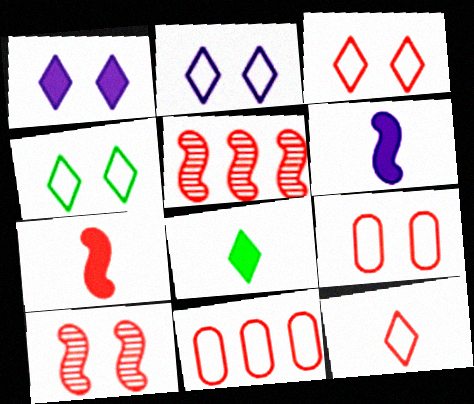[[2, 3, 4]]